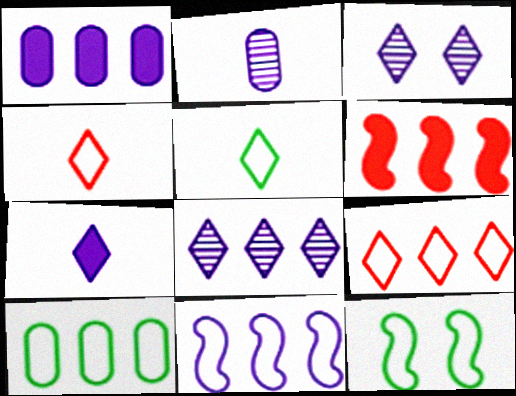[[1, 8, 11], 
[5, 10, 12], 
[6, 8, 10], 
[9, 10, 11]]